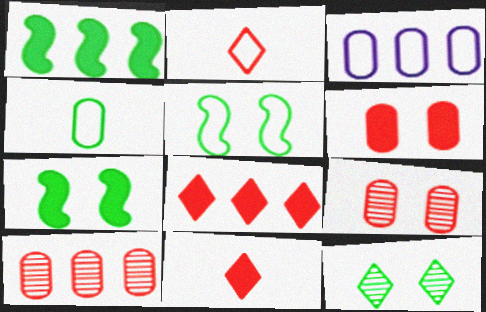[[1, 4, 12], 
[2, 3, 5]]